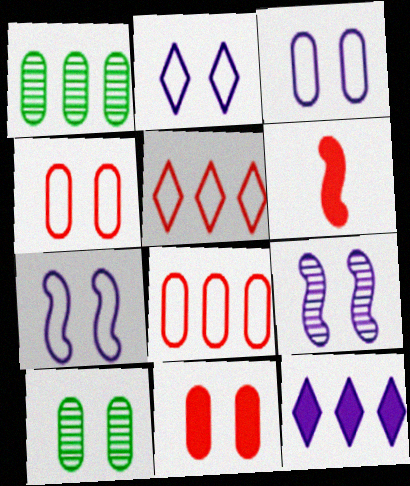[[1, 2, 6], 
[2, 3, 7], 
[3, 10, 11]]